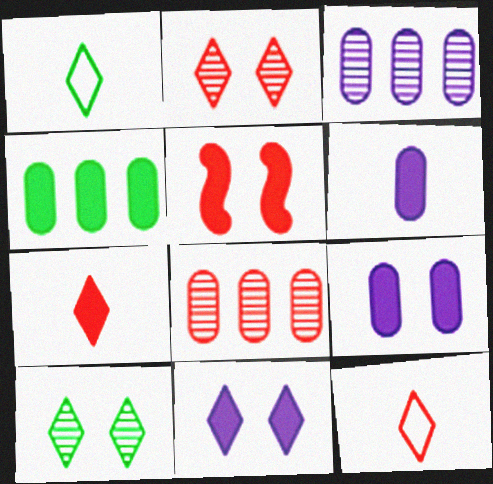[[1, 3, 5], 
[5, 8, 12]]